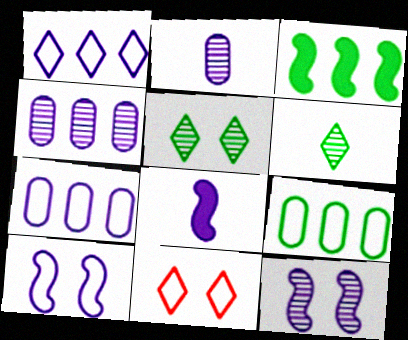[[2, 3, 11]]